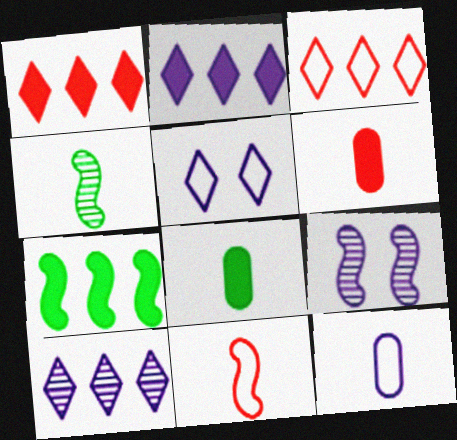[[2, 9, 12], 
[3, 8, 9], 
[7, 9, 11]]